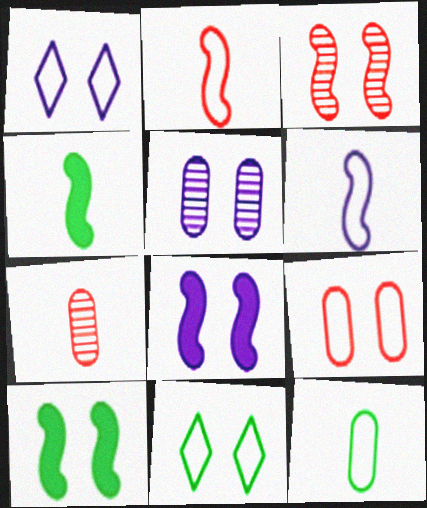[[1, 5, 8]]